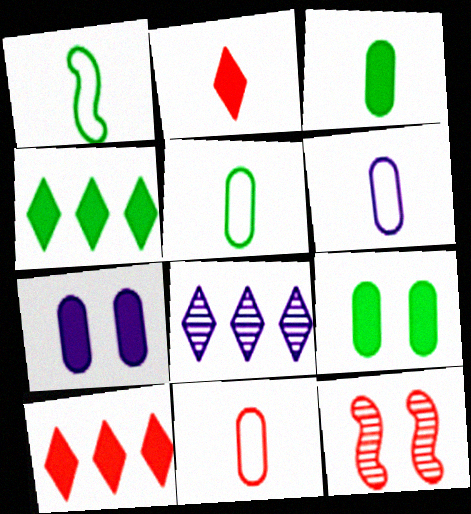[[4, 6, 12], 
[5, 6, 11], 
[10, 11, 12]]